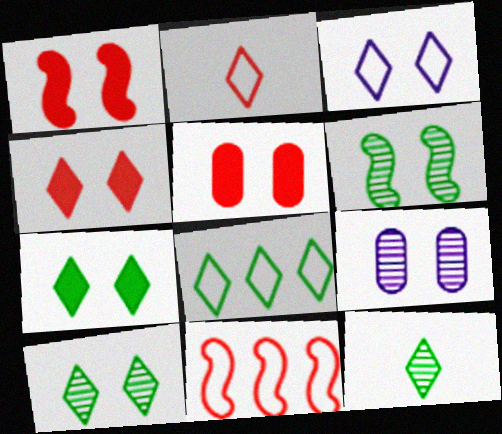[[1, 4, 5], 
[2, 3, 8], 
[3, 4, 10], 
[3, 5, 6], 
[7, 8, 12]]